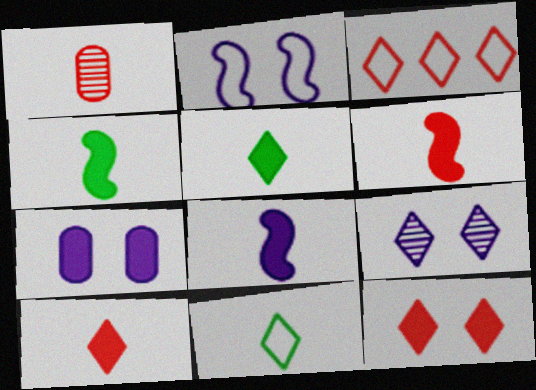[[1, 8, 11], 
[2, 7, 9], 
[3, 5, 9], 
[4, 6, 8]]